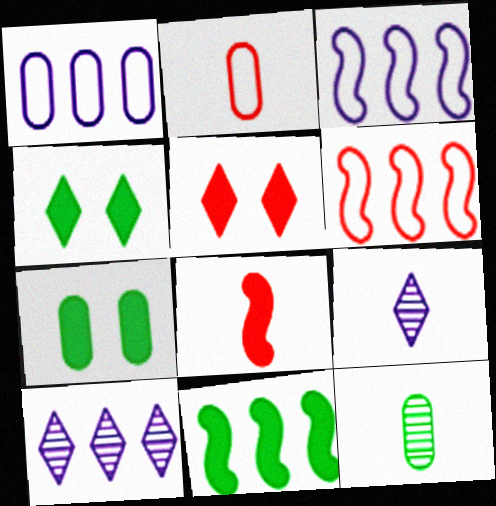[[3, 5, 12], 
[6, 7, 9]]